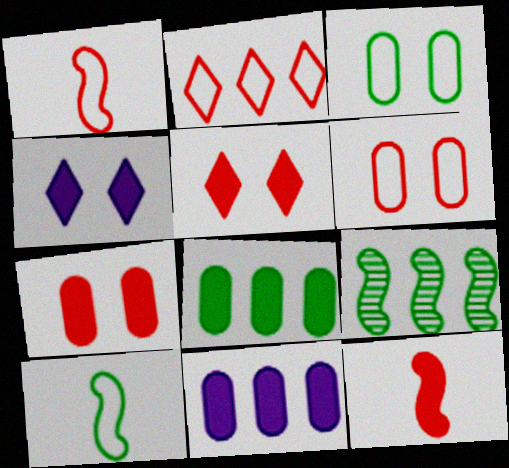[[1, 2, 6], 
[2, 9, 11], 
[4, 8, 12]]